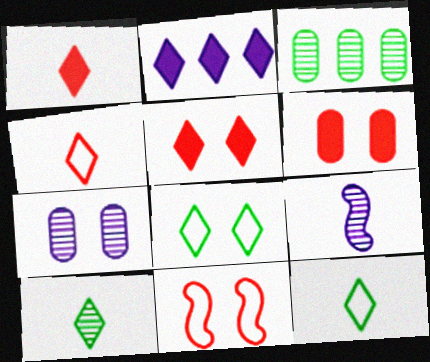[]